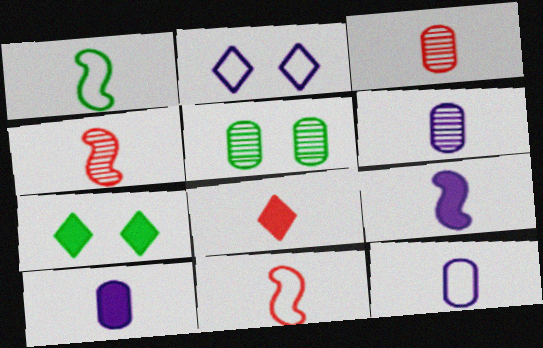[[1, 4, 9], 
[1, 6, 8], 
[3, 8, 11], 
[6, 10, 12]]